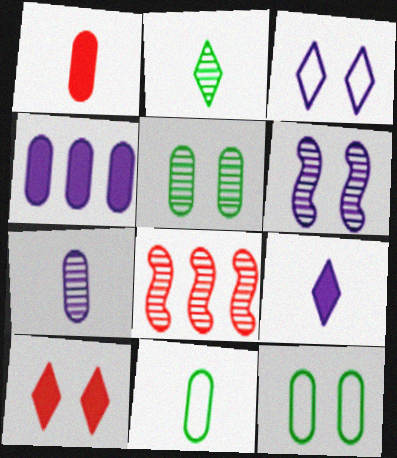[[1, 7, 11], 
[6, 10, 12], 
[8, 9, 12]]